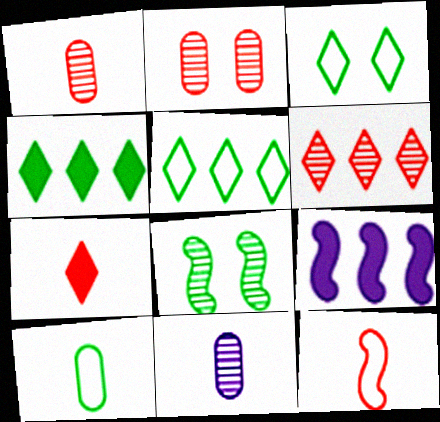[[1, 3, 9], 
[1, 7, 12], 
[4, 8, 10], 
[6, 8, 11], 
[8, 9, 12]]